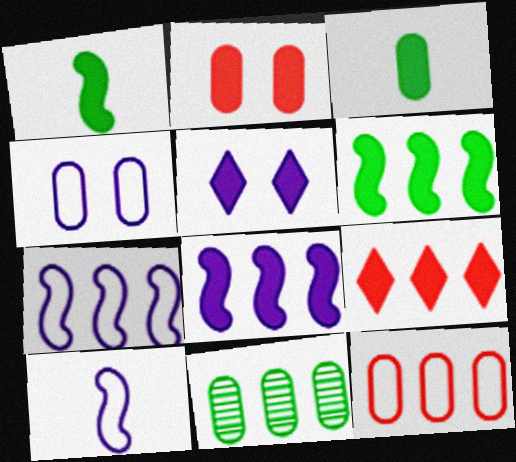[[7, 9, 11]]